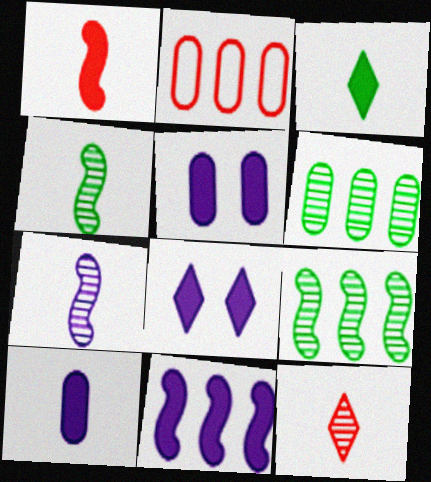[[1, 3, 10], 
[2, 4, 8], 
[8, 10, 11]]